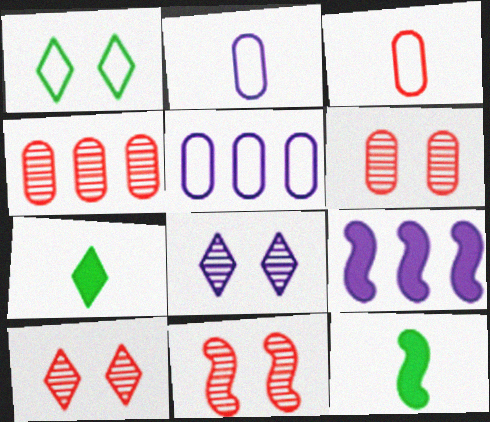[[2, 8, 9], 
[5, 7, 11], 
[5, 10, 12], 
[6, 10, 11]]